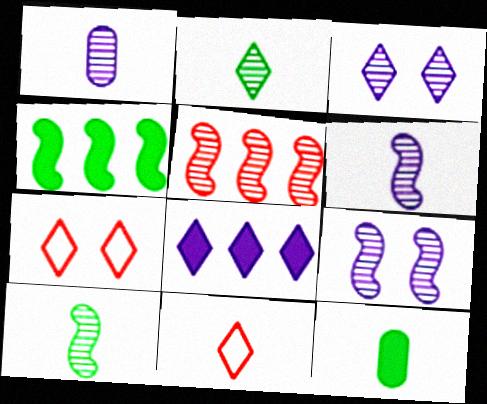[[1, 4, 7], 
[2, 7, 8], 
[5, 9, 10], 
[6, 11, 12]]